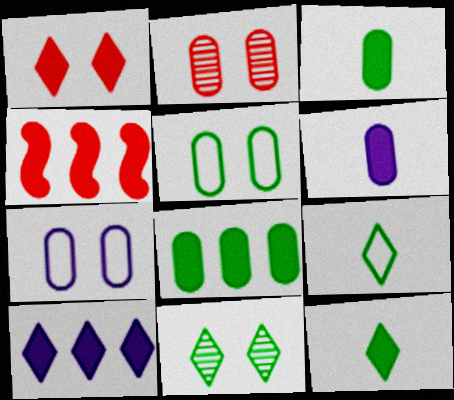[[1, 10, 12], 
[4, 8, 10]]